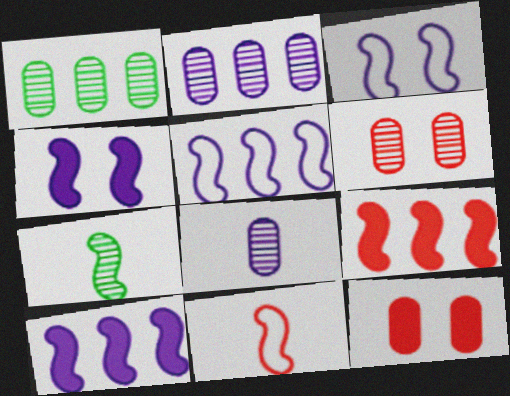[[1, 6, 8], 
[3, 7, 9]]